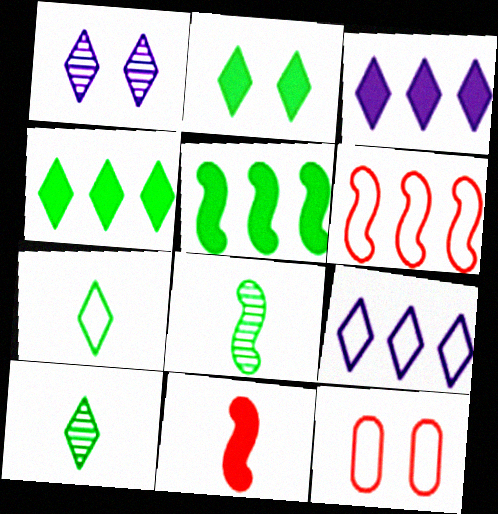[[3, 8, 12]]